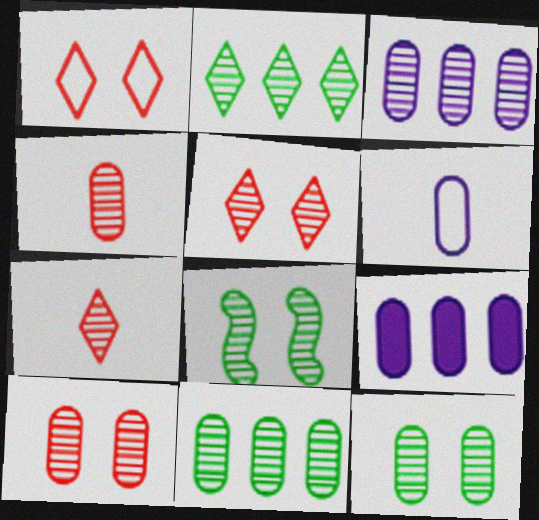[[3, 4, 12], 
[3, 7, 8]]